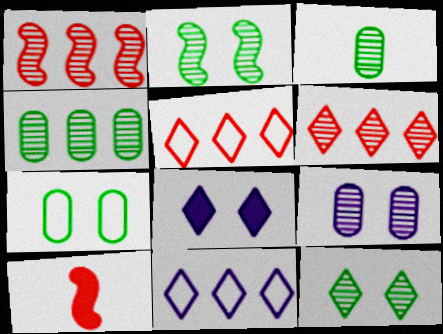[]